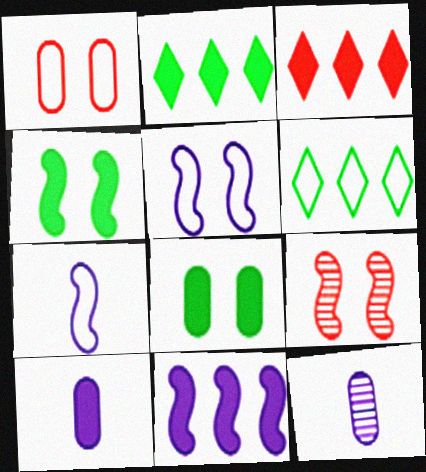[[1, 6, 7], 
[3, 4, 10], 
[4, 5, 9], 
[6, 9, 10]]